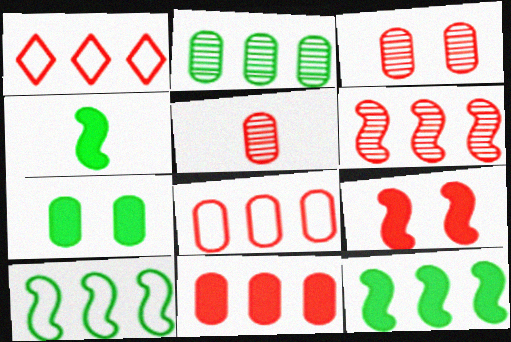[[1, 5, 9], 
[1, 6, 11]]